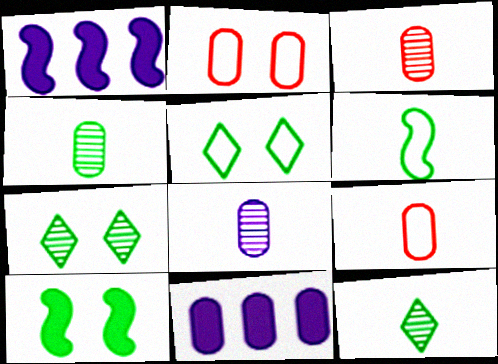[[1, 2, 12], 
[1, 3, 5], 
[1, 7, 9], 
[2, 4, 11], 
[3, 4, 8]]